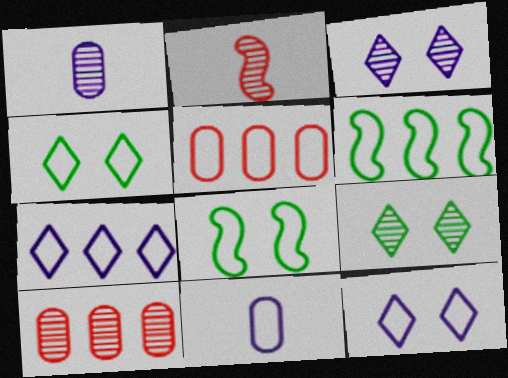[[5, 6, 7]]